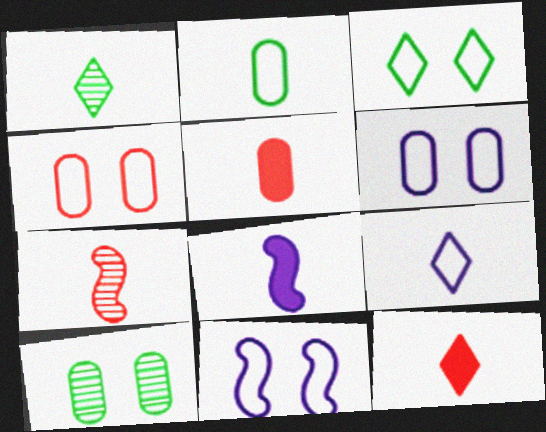[[1, 9, 12], 
[3, 4, 11]]